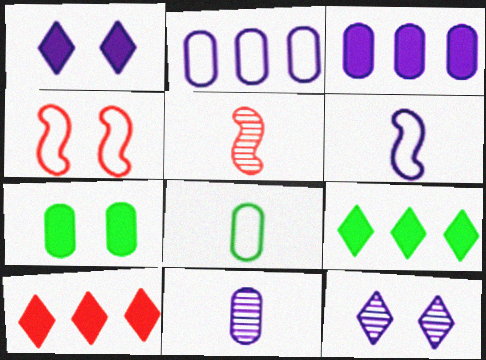[[3, 6, 12], 
[4, 7, 12], 
[4, 9, 11]]